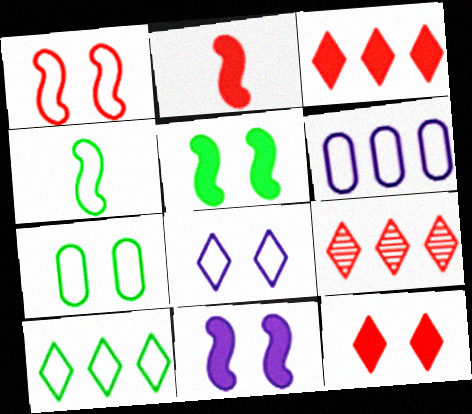[[1, 7, 8], 
[4, 7, 10]]